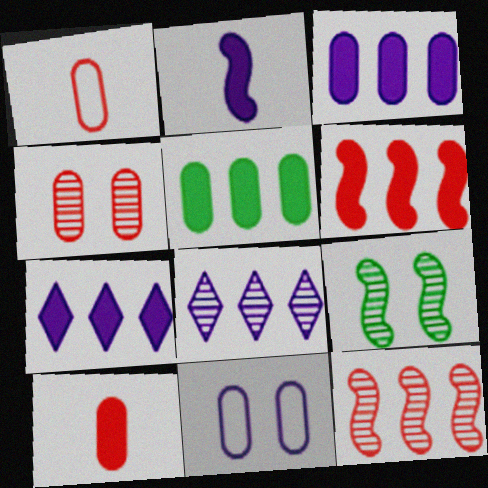[[1, 7, 9], 
[2, 8, 11], 
[5, 6, 7]]